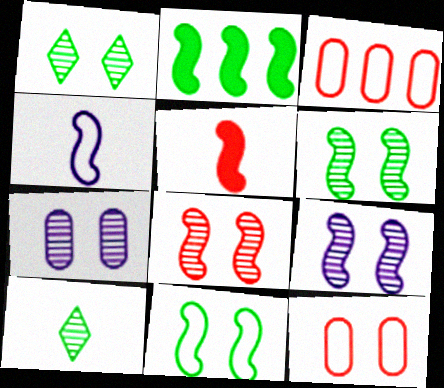[[1, 7, 8], 
[2, 4, 8], 
[6, 8, 9]]